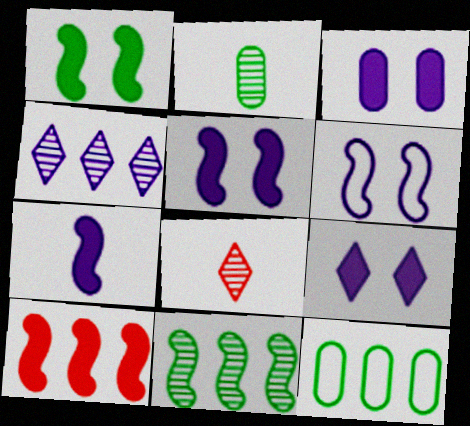[[1, 7, 10], 
[3, 5, 9], 
[4, 10, 12], 
[5, 8, 12]]